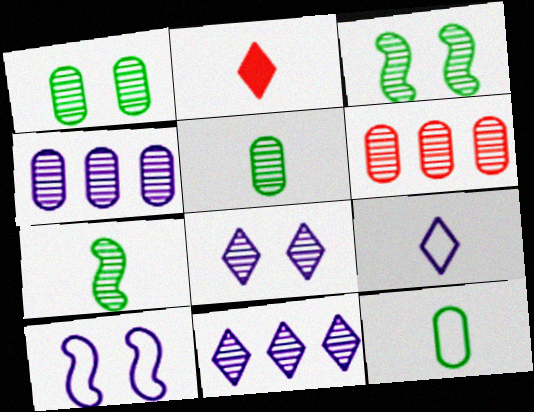[[6, 7, 8]]